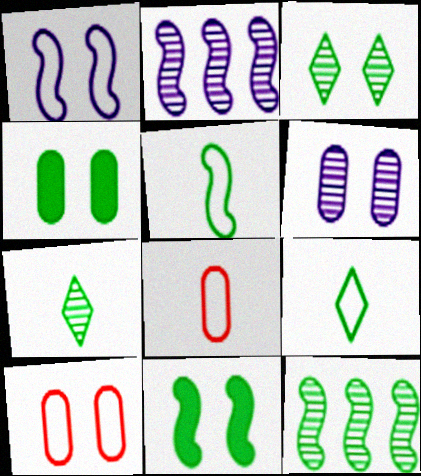[[4, 6, 10], 
[4, 9, 12], 
[5, 11, 12]]